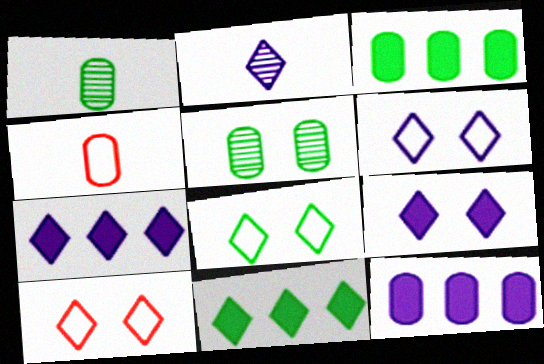[[2, 6, 7], 
[2, 10, 11], 
[4, 5, 12], 
[6, 8, 10]]